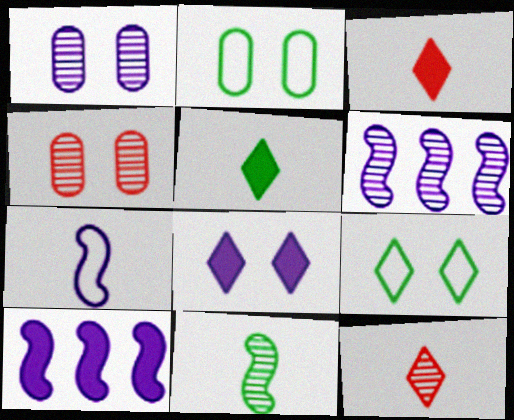[[2, 3, 6], 
[2, 10, 12]]